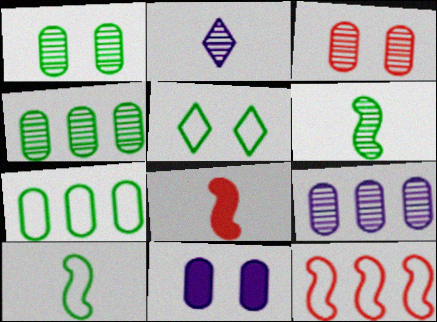[[5, 7, 10], 
[5, 8, 9]]